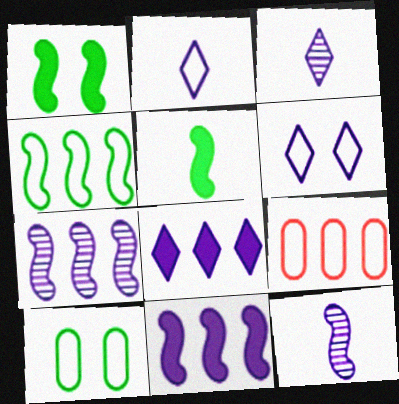[[1, 3, 9], 
[3, 6, 8]]